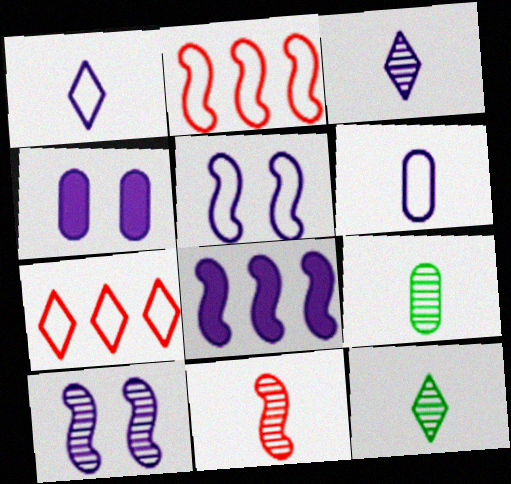[[2, 4, 12], 
[3, 9, 11]]